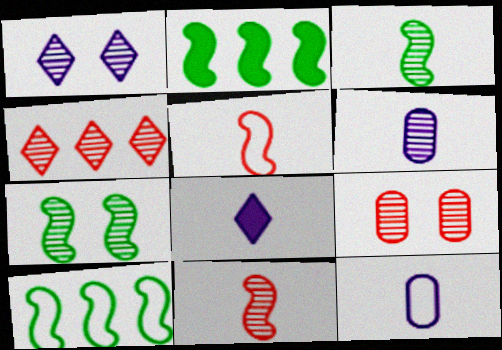[[1, 7, 9], 
[4, 6, 7], 
[4, 9, 11], 
[8, 9, 10]]